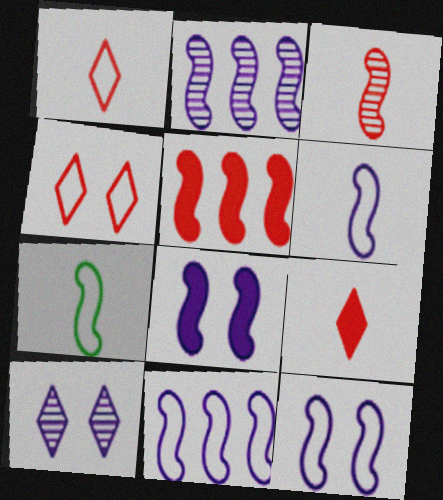[[2, 6, 8], 
[6, 11, 12]]